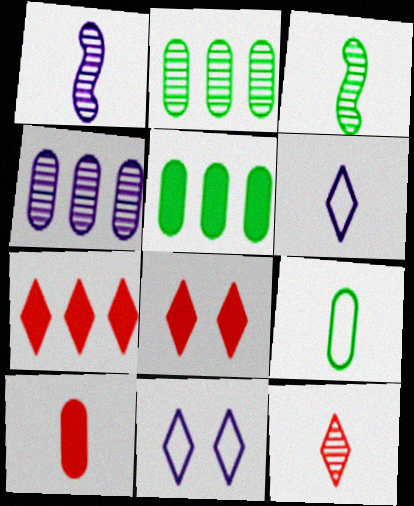[[3, 6, 10]]